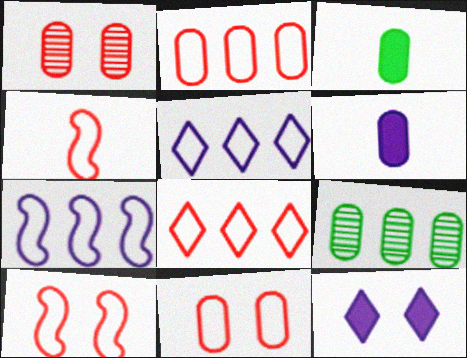[[4, 8, 11], 
[4, 9, 12], 
[6, 9, 11]]